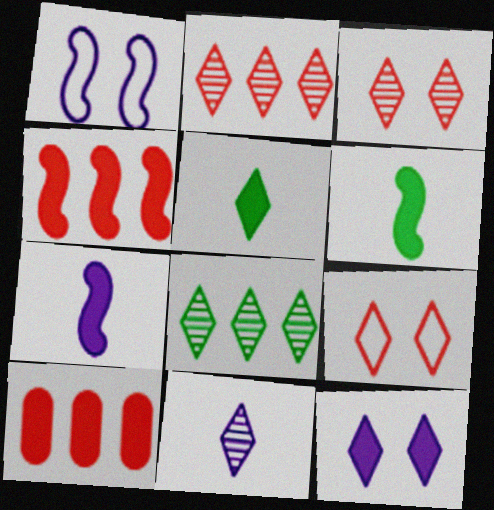[[3, 8, 11], 
[6, 10, 12]]